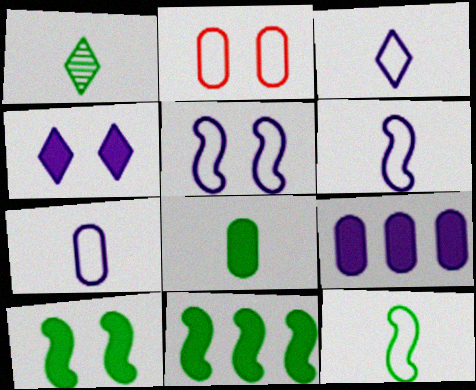[[1, 8, 12], 
[3, 6, 7]]